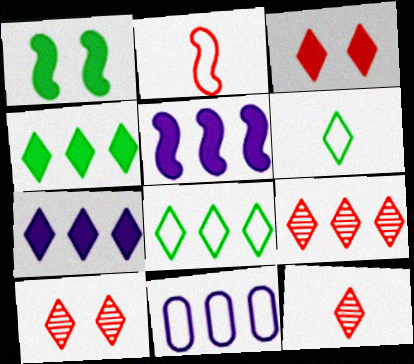[[1, 11, 12], 
[6, 7, 10], 
[7, 8, 9], 
[9, 10, 12]]